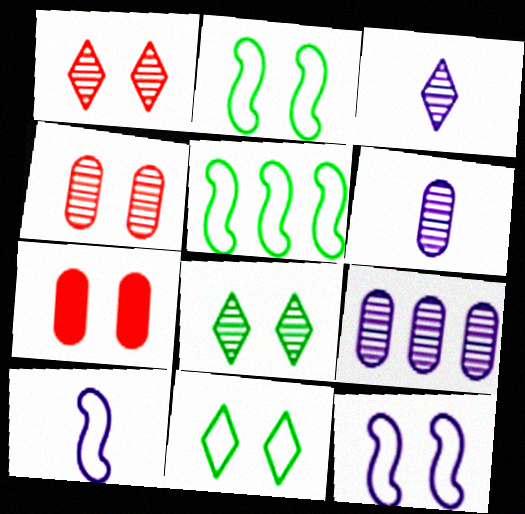[[3, 5, 7], 
[7, 8, 12]]